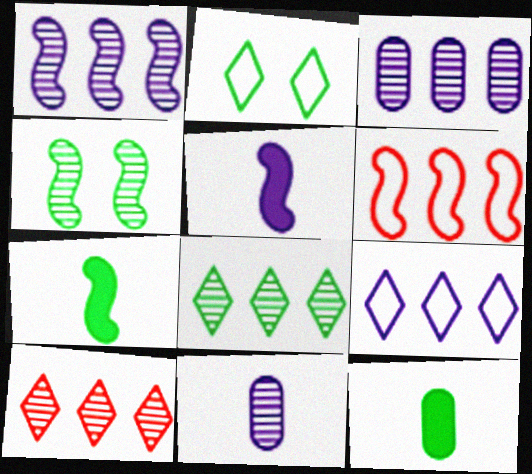[[4, 5, 6], 
[4, 10, 11]]